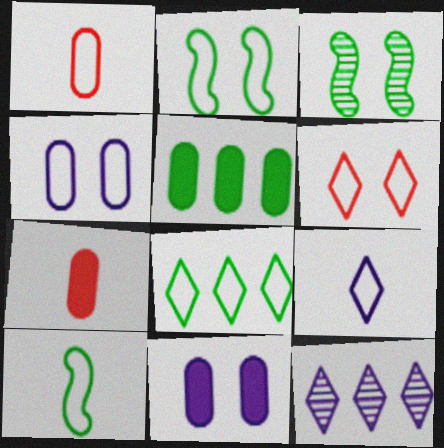[[1, 9, 10], 
[2, 4, 6], 
[2, 7, 12], 
[3, 6, 11], 
[5, 7, 11], 
[6, 8, 9]]